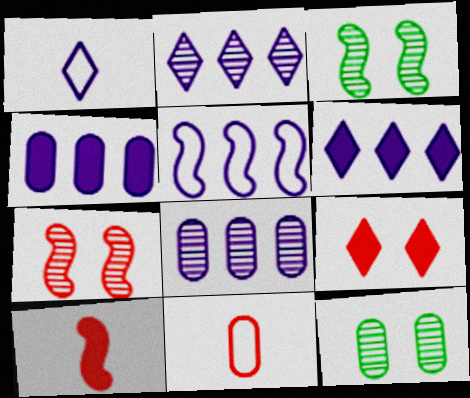[[2, 4, 5], 
[3, 5, 10], 
[3, 6, 11], 
[4, 11, 12], 
[5, 6, 8]]